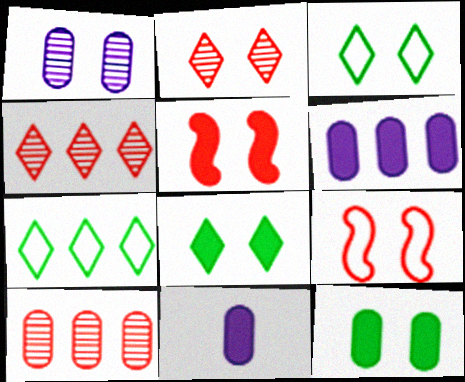[[1, 3, 5], 
[1, 8, 9]]